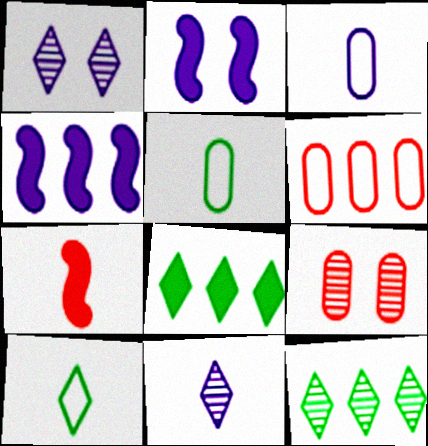[[1, 3, 4], 
[4, 6, 12], 
[4, 9, 10], 
[5, 7, 11]]